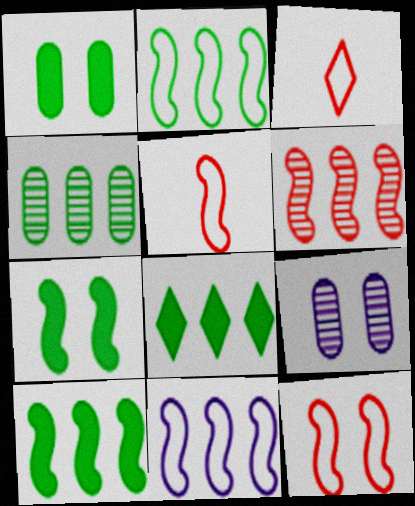[[2, 4, 8], 
[3, 9, 10], 
[5, 8, 9], 
[6, 10, 11]]